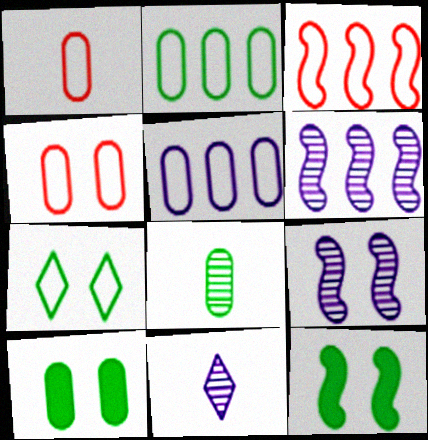[[2, 8, 10], 
[3, 10, 11]]